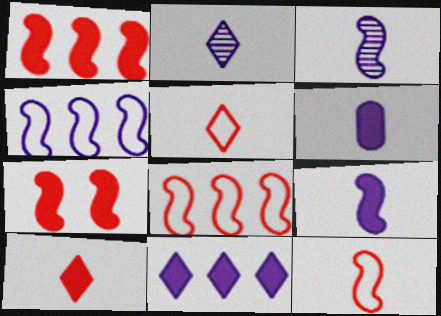[]